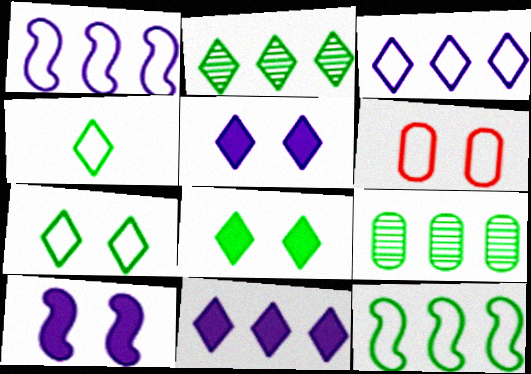[[1, 4, 6], 
[2, 4, 8]]